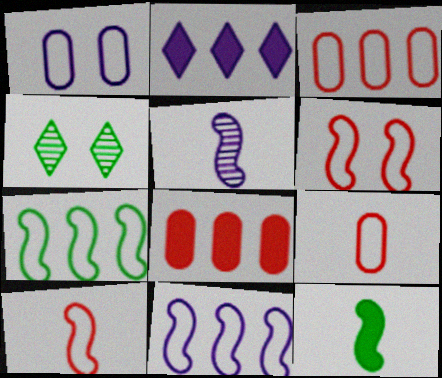[[1, 2, 5], 
[5, 10, 12]]